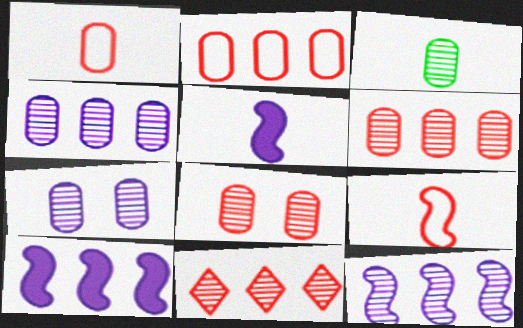[[3, 4, 8], 
[3, 6, 7]]